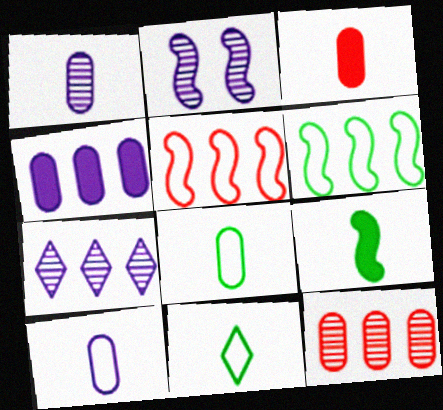[[1, 2, 7], 
[1, 3, 8], 
[2, 5, 9]]